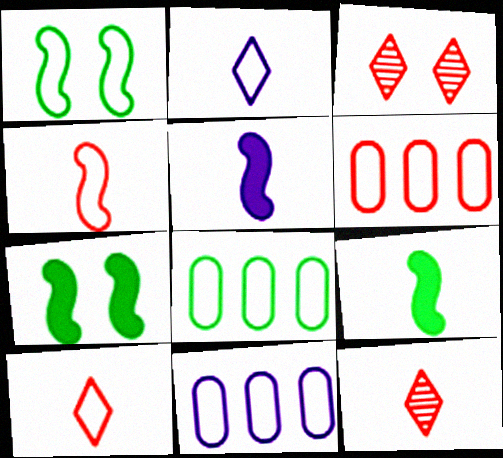[[1, 2, 6], 
[1, 10, 11], 
[3, 5, 8], 
[3, 9, 11], 
[6, 8, 11], 
[7, 11, 12]]